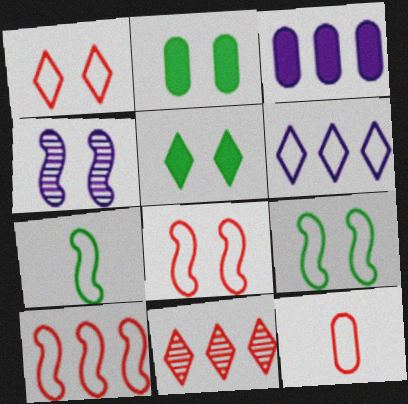[[1, 2, 4], 
[1, 10, 12], 
[6, 9, 12]]